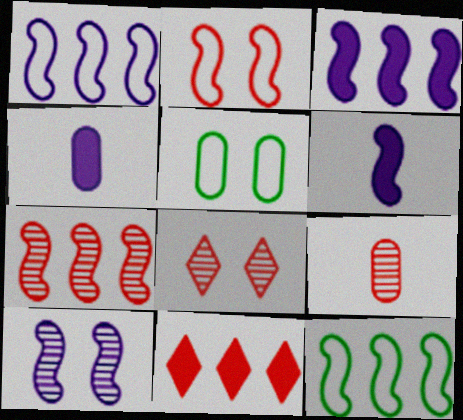[[1, 6, 10], 
[2, 9, 11], 
[3, 7, 12], 
[4, 8, 12], 
[7, 8, 9]]